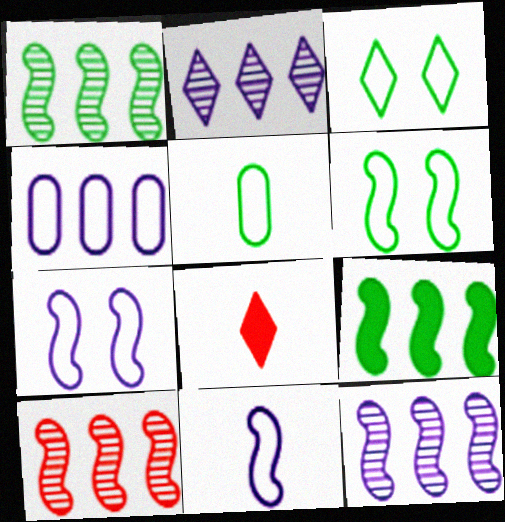[[1, 10, 12], 
[2, 3, 8]]